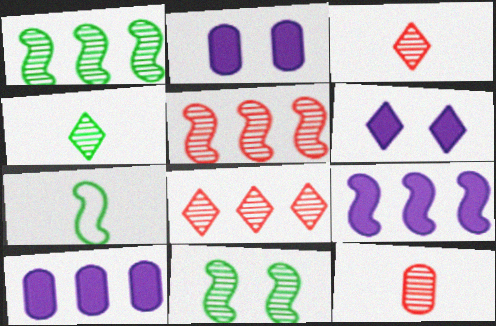[[2, 7, 8]]